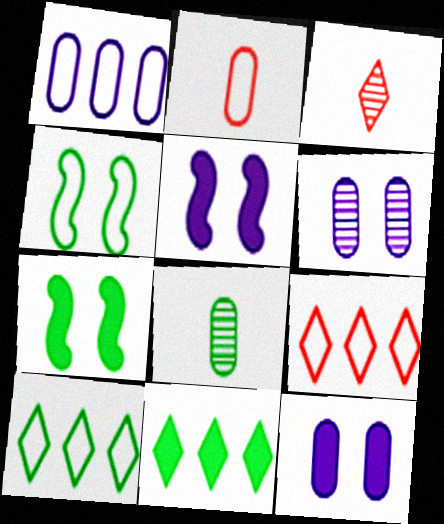[[1, 3, 7], 
[4, 8, 11], 
[5, 8, 9], 
[7, 8, 10]]